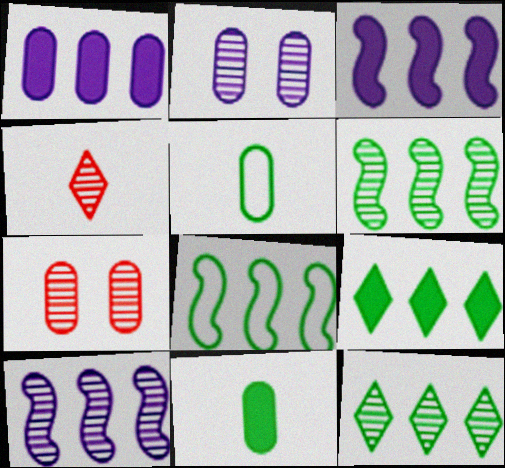[[1, 5, 7], 
[2, 4, 6]]